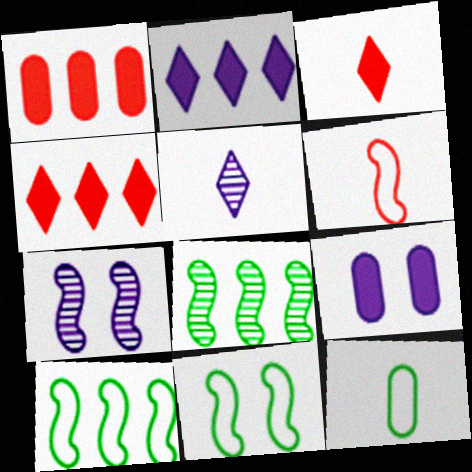[[1, 5, 11], 
[4, 7, 12]]